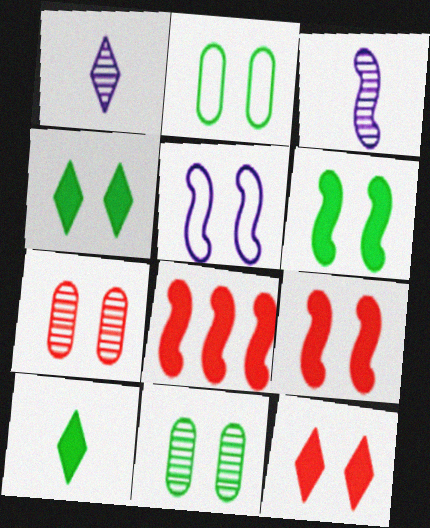[[1, 2, 8], 
[4, 5, 7], 
[5, 11, 12]]